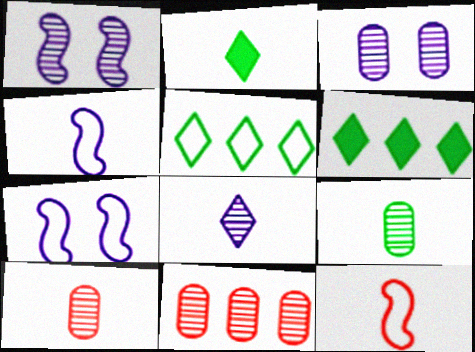[[2, 4, 10], 
[2, 7, 11], 
[3, 6, 12], 
[3, 9, 11], 
[6, 7, 10]]